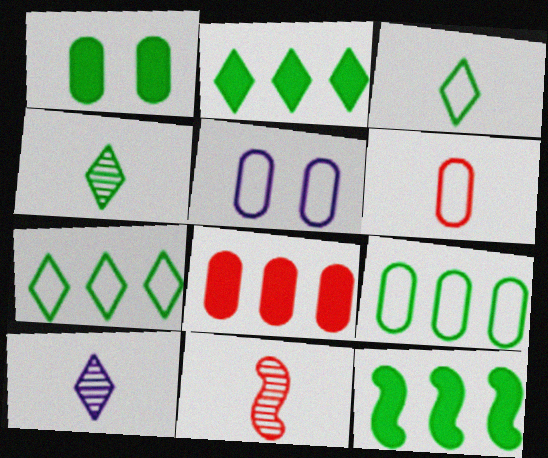[[2, 5, 11], 
[5, 6, 9]]